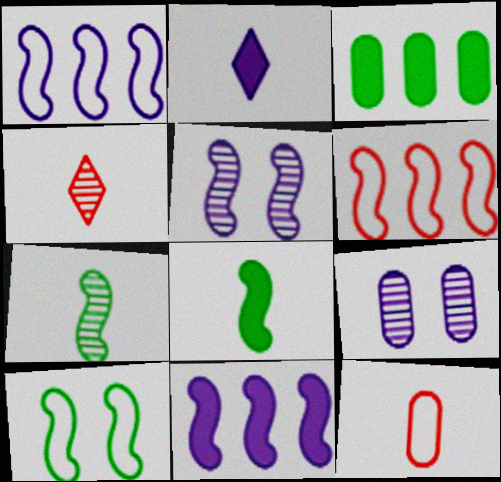[[1, 2, 9], 
[2, 7, 12], 
[3, 9, 12], 
[5, 6, 8]]